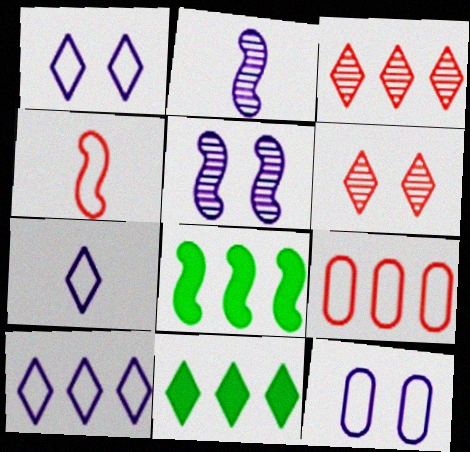[[1, 7, 10], 
[3, 10, 11], 
[4, 5, 8], 
[6, 7, 11]]